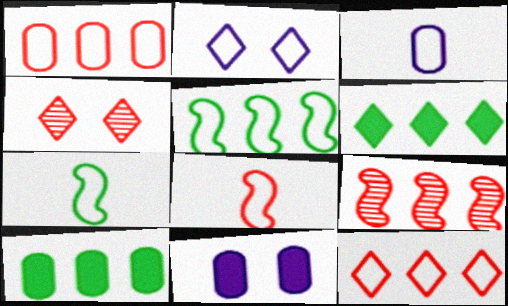[[1, 2, 7]]